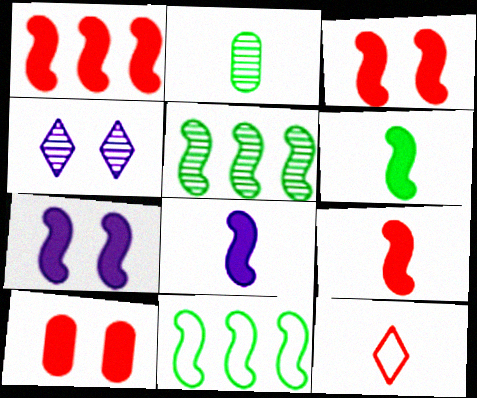[[1, 3, 9], 
[1, 6, 7], 
[2, 8, 12], 
[6, 8, 9]]